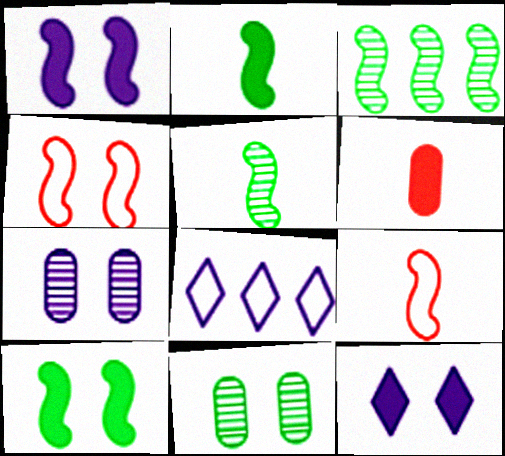[[1, 3, 9], 
[4, 11, 12]]